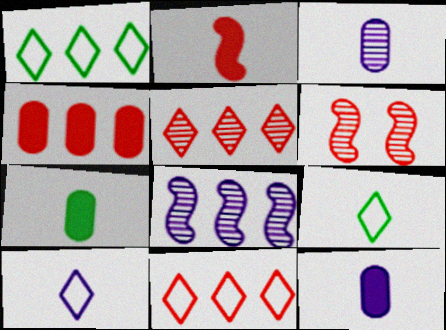[[1, 4, 8], 
[1, 6, 12], 
[2, 3, 9]]